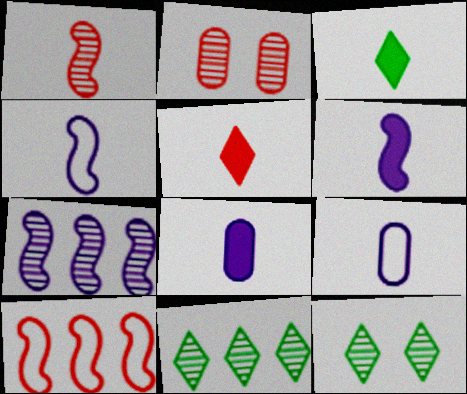[[1, 3, 9], 
[2, 5, 10], 
[8, 10, 12]]